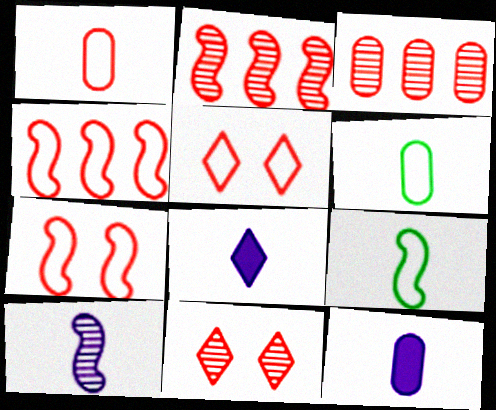[[1, 4, 5]]